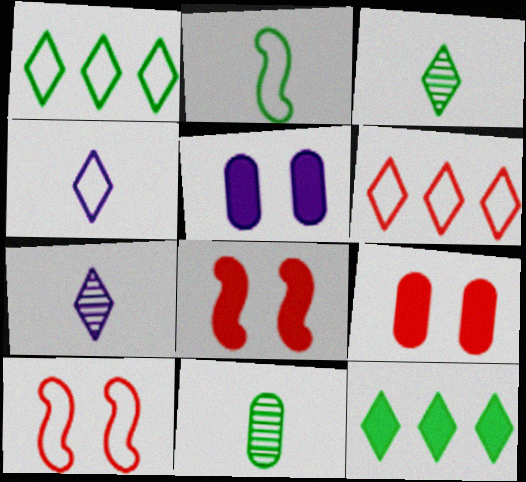[]